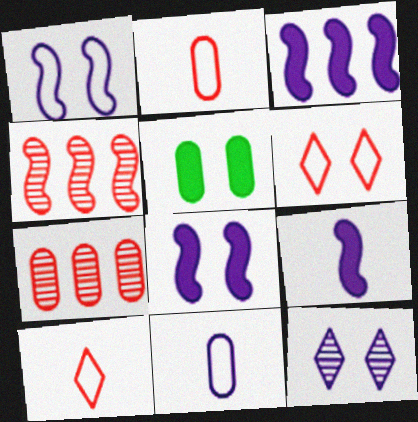[[3, 8, 9], 
[3, 11, 12], 
[5, 7, 11]]